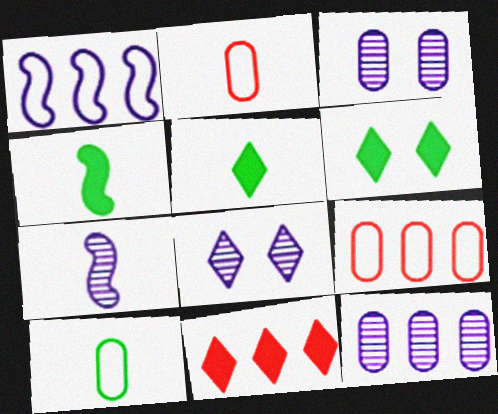[[2, 5, 7], 
[4, 8, 9], 
[6, 7, 9], 
[7, 8, 12]]